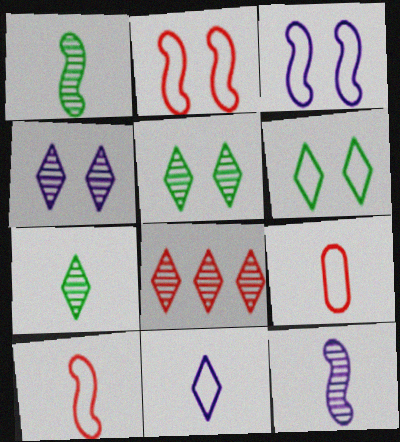[[4, 7, 8]]